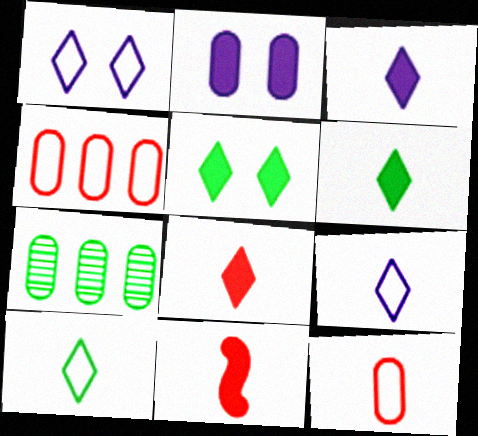[[1, 7, 11], 
[2, 7, 12], 
[3, 6, 8]]